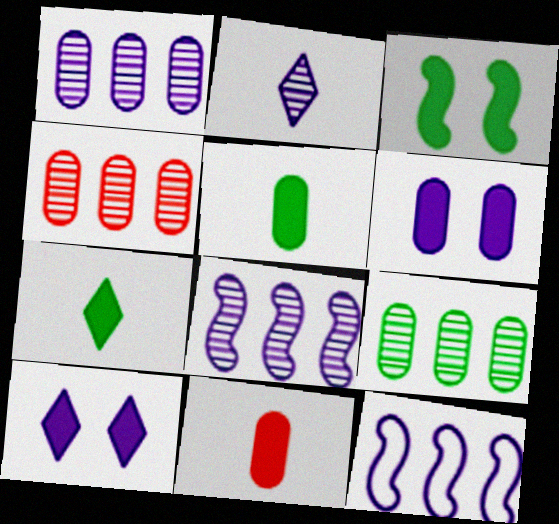[[1, 4, 9], 
[2, 6, 12]]